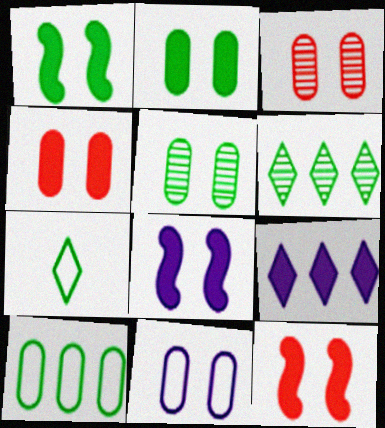[[1, 8, 12], 
[2, 3, 11], 
[4, 5, 11]]